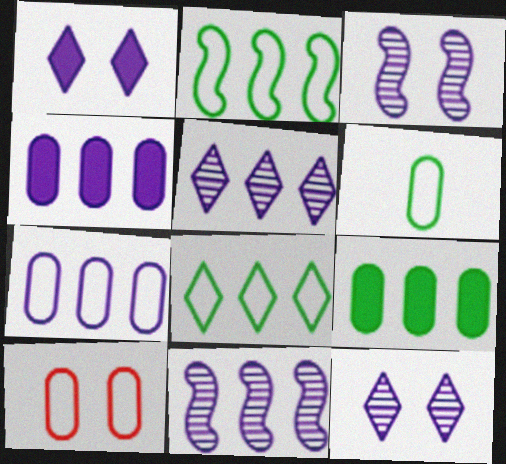[[6, 7, 10]]